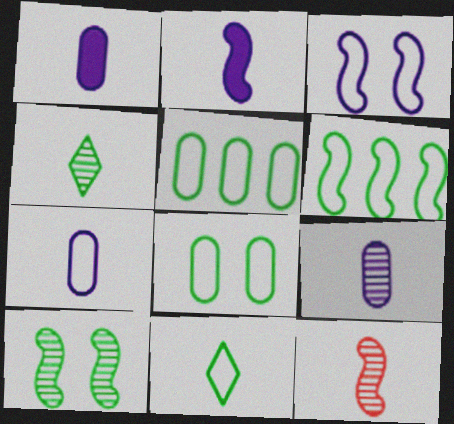[[1, 7, 9], 
[1, 11, 12], 
[4, 9, 12], 
[6, 8, 11]]